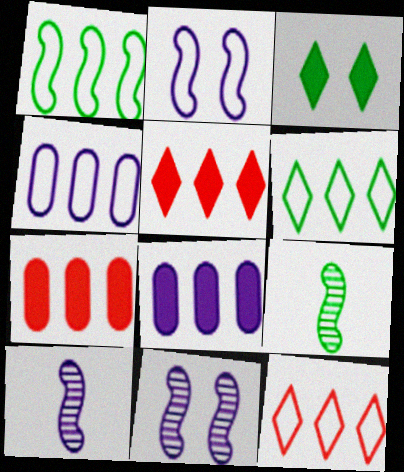[[1, 4, 12]]